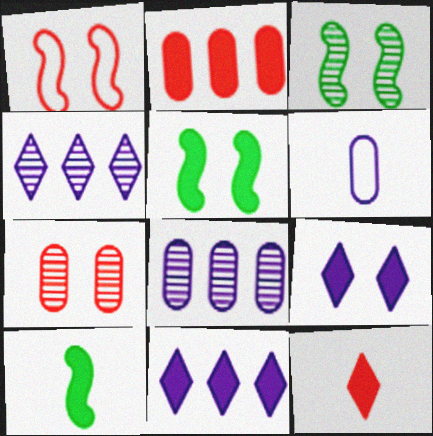[[2, 9, 10]]